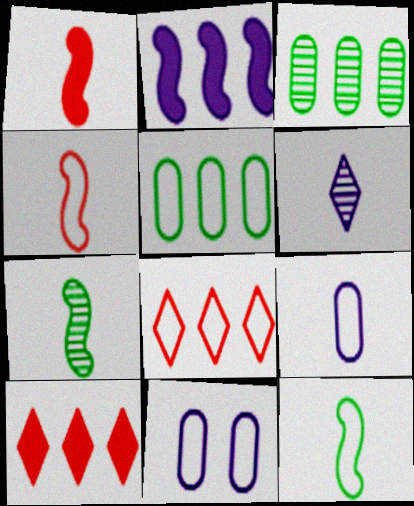[[2, 3, 8], 
[2, 6, 11], 
[7, 10, 11], 
[8, 11, 12]]